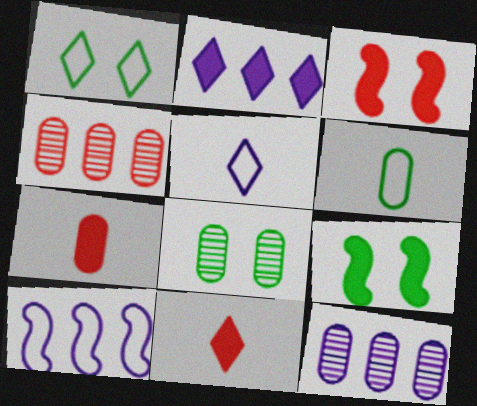[[1, 8, 9], 
[2, 7, 9], 
[2, 10, 12], 
[4, 5, 9], 
[8, 10, 11]]